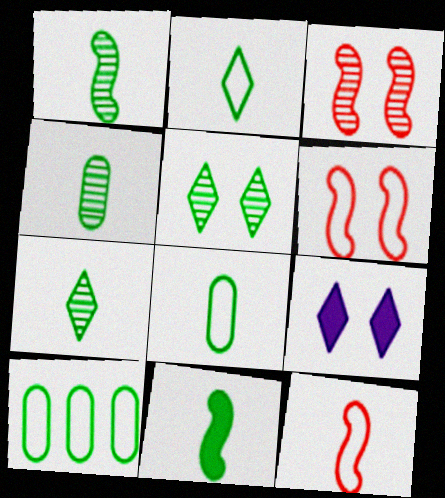[[1, 4, 7], 
[2, 4, 11], 
[5, 10, 11], 
[7, 8, 11]]